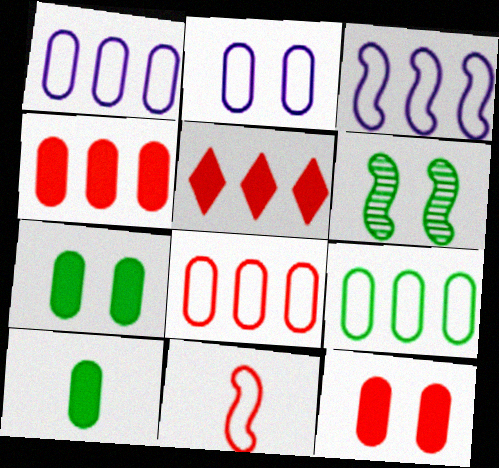[[1, 8, 9]]